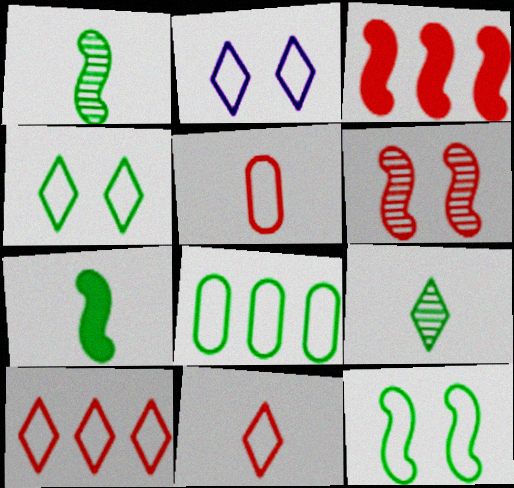[]